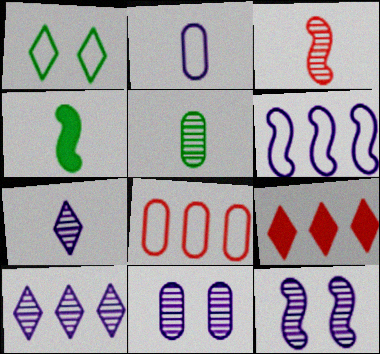[[1, 7, 9], 
[3, 5, 7]]